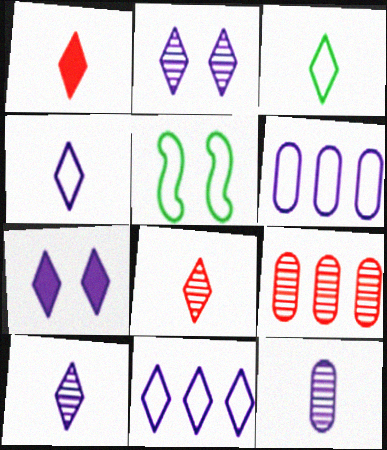[[1, 3, 10], 
[7, 10, 11]]